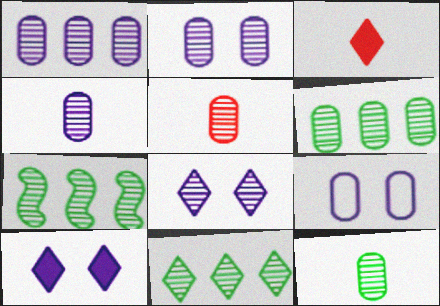[[1, 2, 4], 
[2, 5, 6], 
[3, 7, 9], 
[4, 5, 12], 
[5, 7, 8], 
[6, 7, 11]]